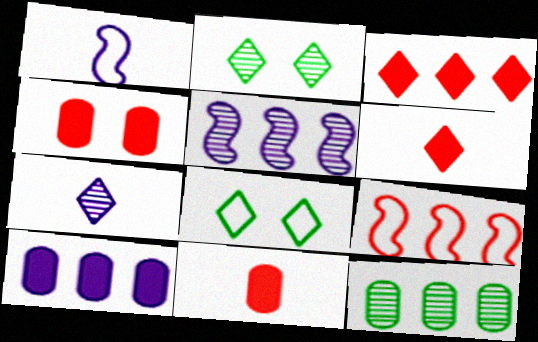[[3, 7, 8], 
[5, 8, 11]]